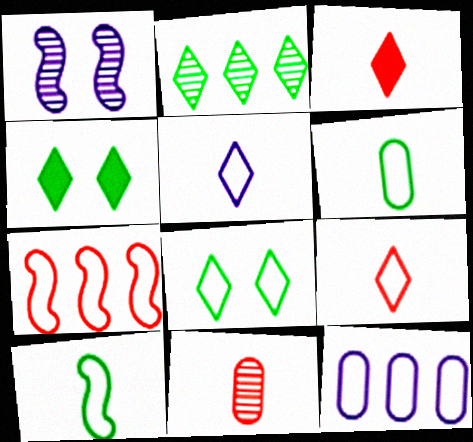[[1, 2, 11]]